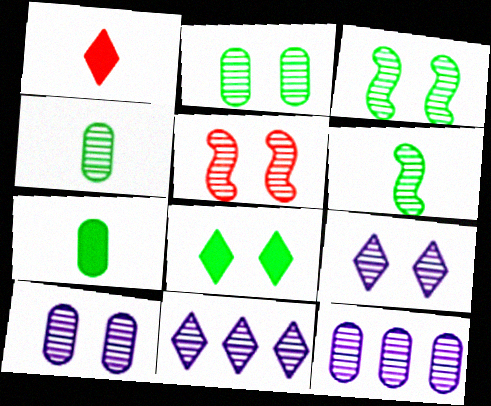[[2, 5, 9], 
[4, 5, 11]]